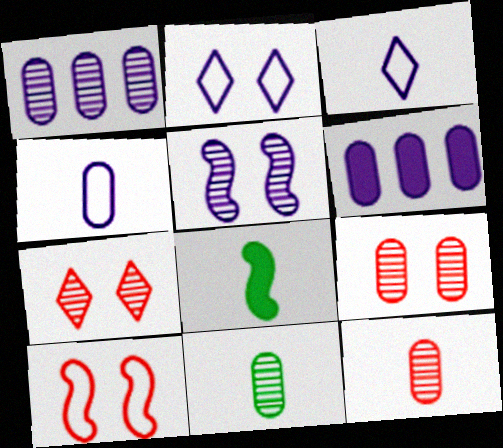[[1, 9, 11], 
[3, 5, 6], 
[3, 8, 12]]